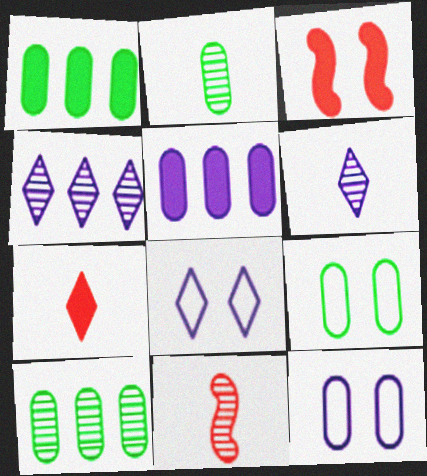[[1, 2, 9], 
[1, 8, 11], 
[2, 6, 11]]